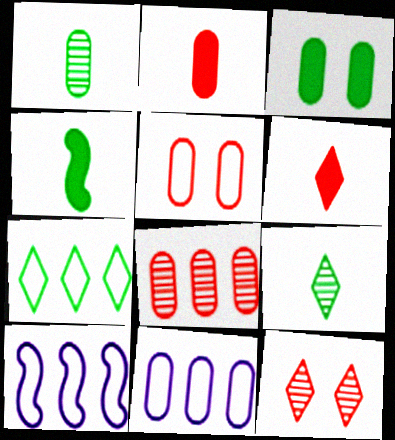[[2, 5, 8], 
[4, 11, 12]]